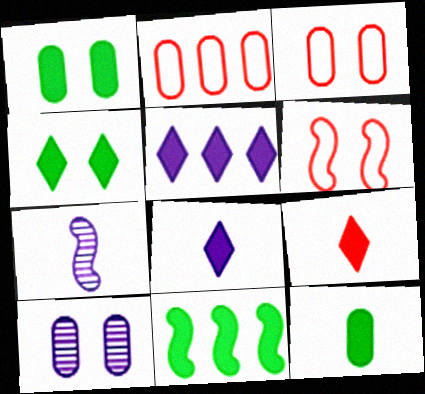[[1, 3, 10], 
[2, 4, 7], 
[2, 10, 12], 
[4, 5, 9], 
[4, 6, 10], 
[4, 11, 12], 
[6, 7, 11]]